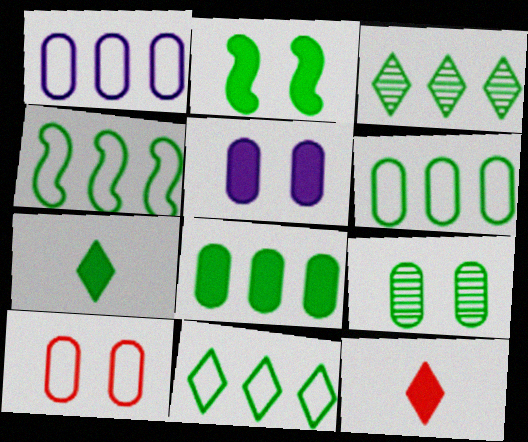[[2, 7, 8], 
[3, 4, 8], 
[4, 6, 11], 
[4, 7, 9], 
[5, 9, 10]]